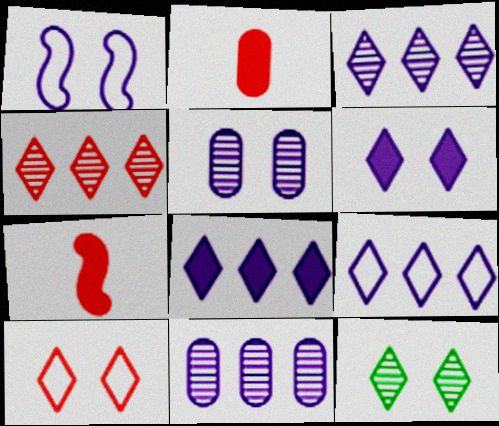[[1, 5, 6], 
[3, 8, 9], 
[6, 10, 12]]